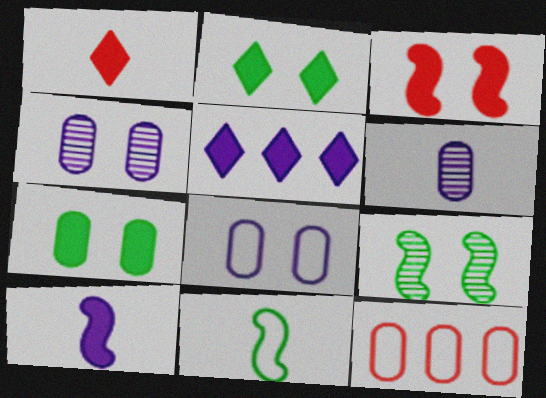[[1, 2, 5], 
[1, 6, 11], 
[6, 7, 12]]